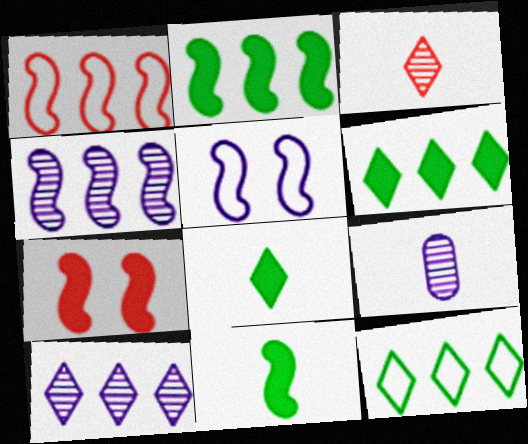[[1, 2, 4], 
[7, 9, 12]]